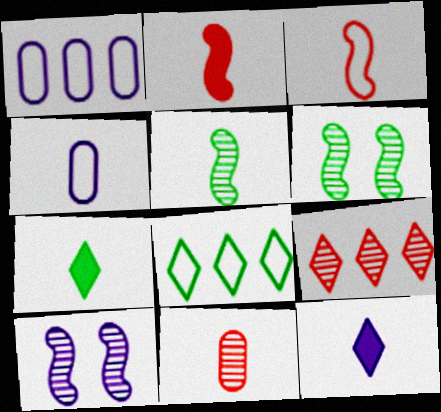[[1, 10, 12]]